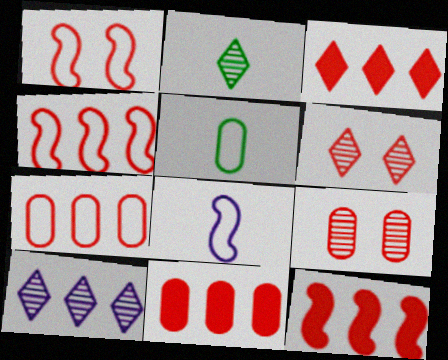[[2, 6, 10], 
[3, 11, 12]]